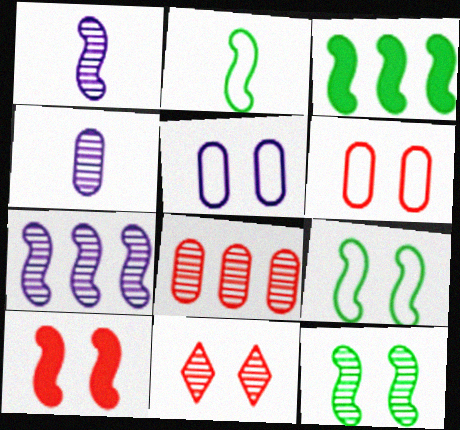[[2, 3, 12], 
[2, 7, 10], 
[6, 10, 11]]